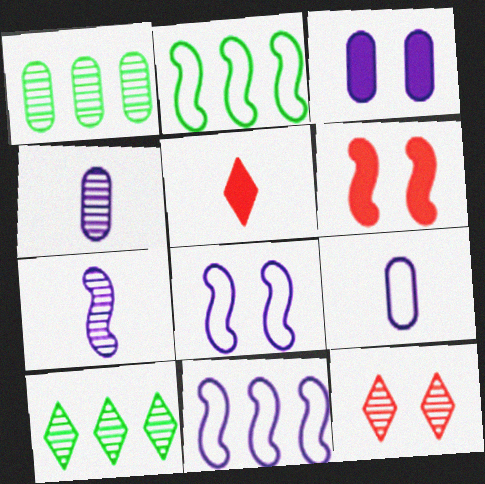[[1, 5, 8], 
[1, 7, 12], 
[2, 6, 7], 
[6, 9, 10]]